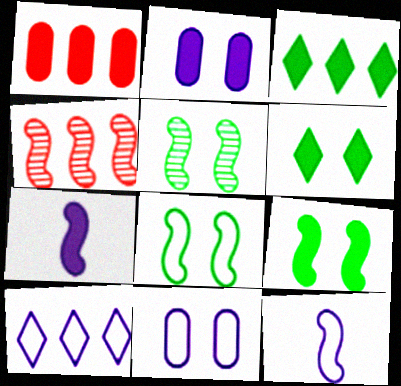[[1, 6, 7], 
[4, 7, 8], 
[4, 9, 12], 
[5, 8, 9], 
[10, 11, 12]]